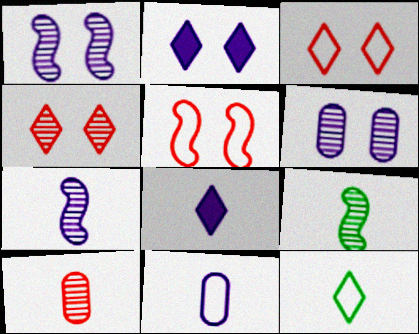[[7, 8, 11]]